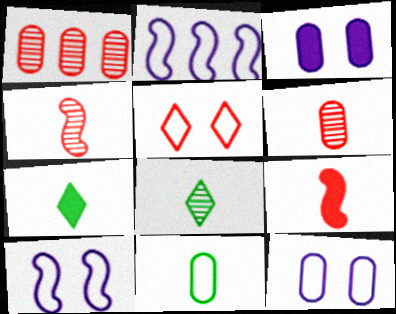[[1, 3, 11], 
[1, 5, 9], 
[1, 7, 10], 
[2, 5, 11]]